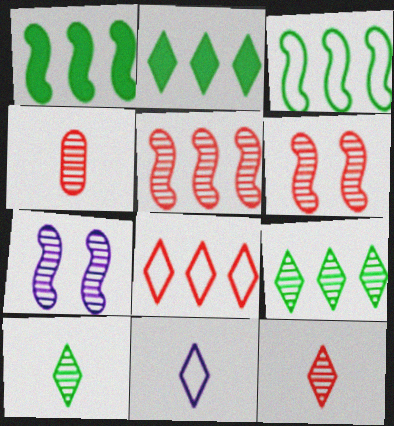[[4, 7, 9]]